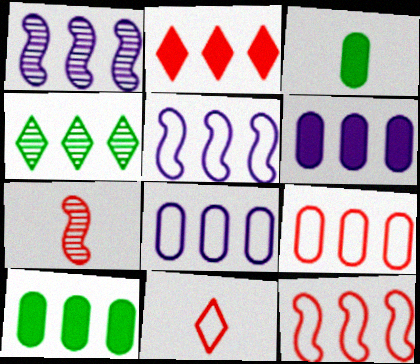[[4, 6, 12]]